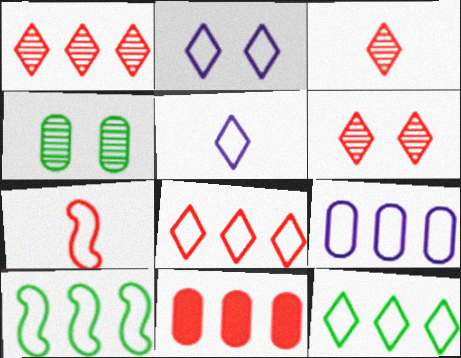[[1, 3, 6], 
[6, 7, 11], 
[8, 9, 10]]